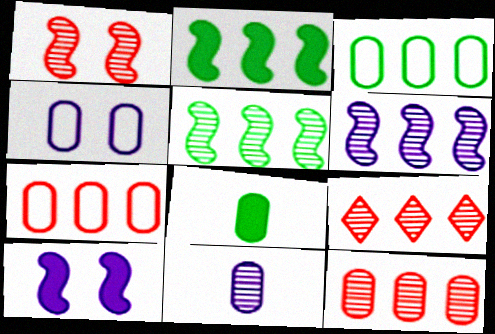[[4, 8, 12]]